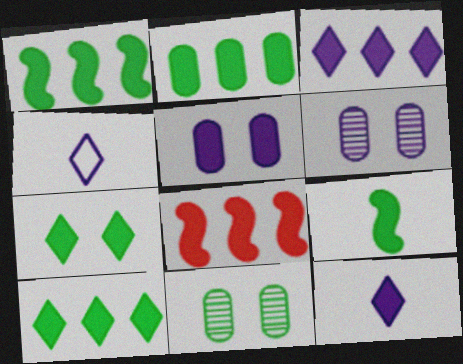[[1, 2, 10], 
[2, 3, 8], 
[2, 7, 9], 
[4, 8, 11]]